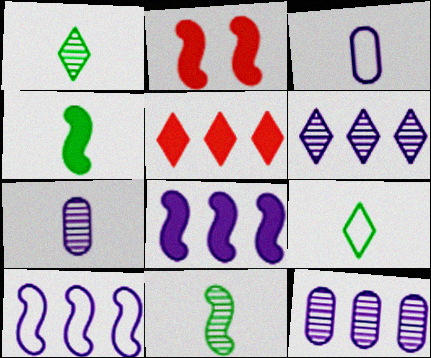[[2, 4, 8], 
[2, 9, 12], 
[2, 10, 11]]